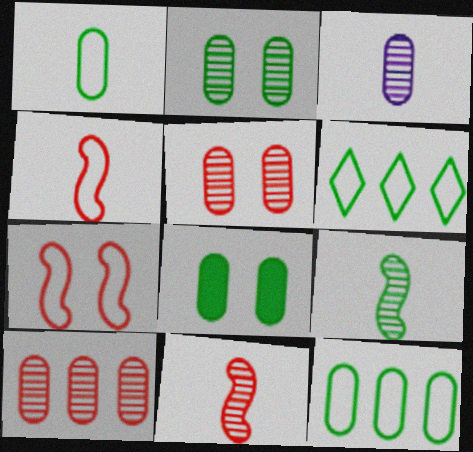[[2, 3, 10], 
[6, 8, 9]]